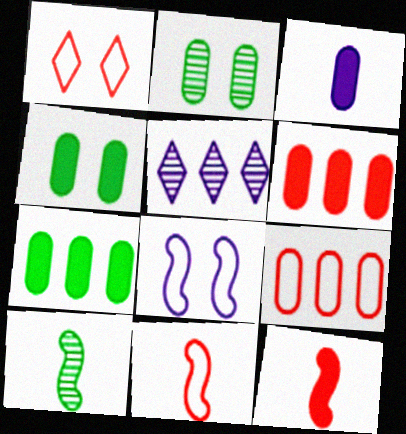[[1, 9, 11], 
[2, 3, 9], 
[3, 4, 6], 
[3, 5, 8], 
[4, 5, 11]]